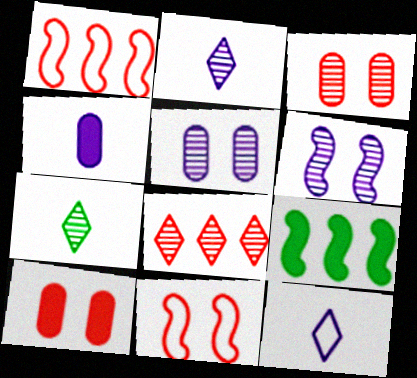[[3, 9, 12]]